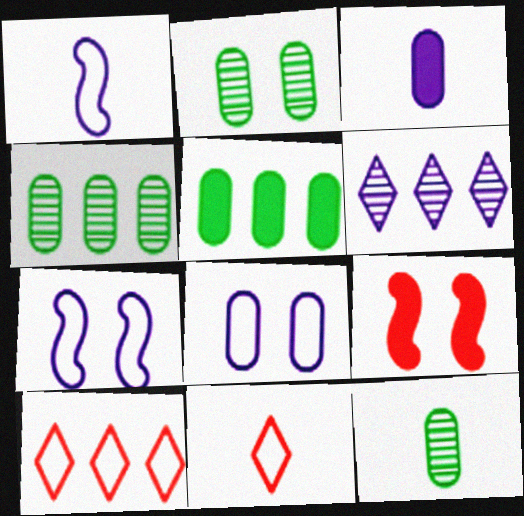[[2, 4, 12], 
[3, 6, 7]]